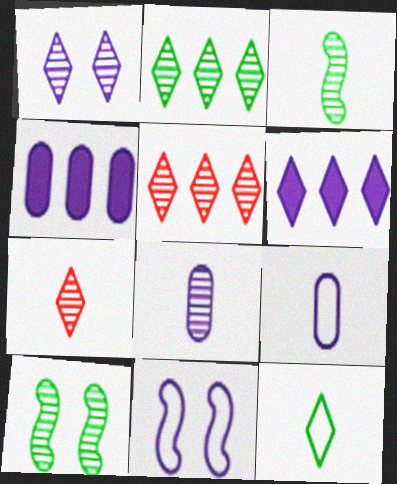[[1, 2, 7], 
[3, 7, 8], 
[5, 8, 10], 
[6, 8, 11]]